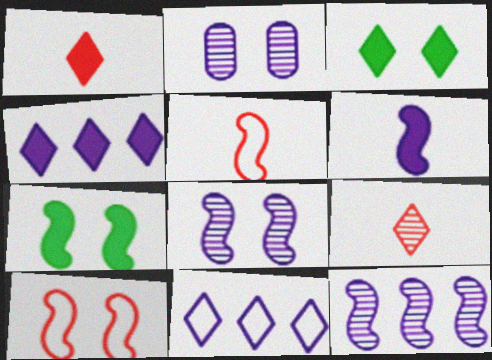[[1, 3, 4], 
[2, 3, 10], 
[2, 6, 11], 
[3, 9, 11], 
[5, 7, 12], 
[7, 8, 10]]